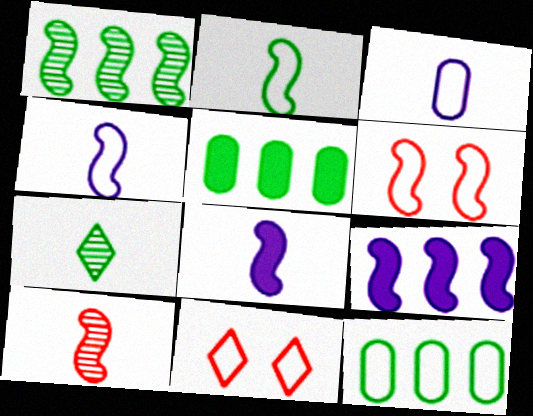[[1, 6, 8], 
[2, 8, 10], 
[4, 11, 12]]